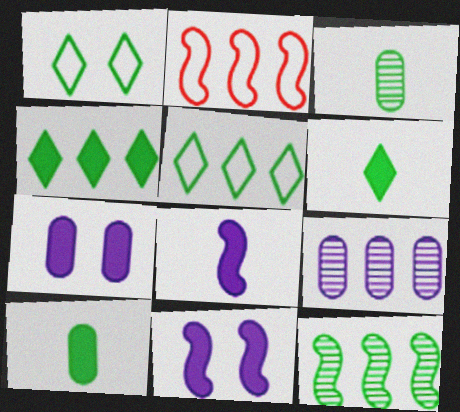[[1, 10, 12], 
[2, 4, 9]]